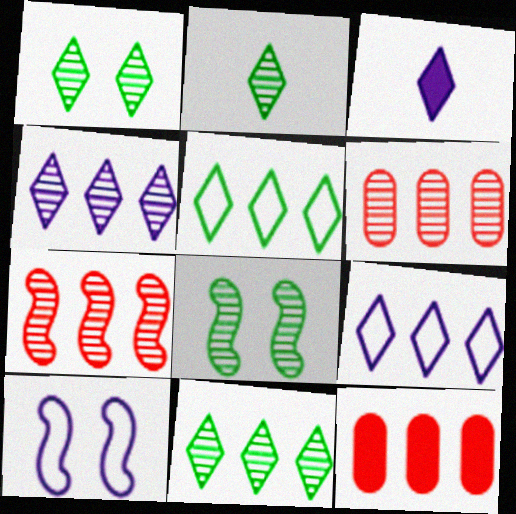[[1, 2, 11], 
[2, 10, 12]]